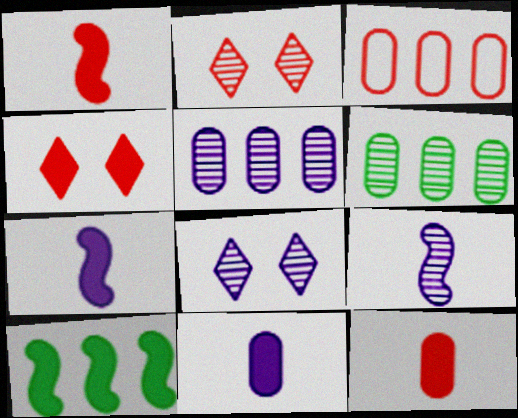[[1, 2, 3], 
[2, 6, 9], 
[4, 10, 11], 
[5, 8, 9]]